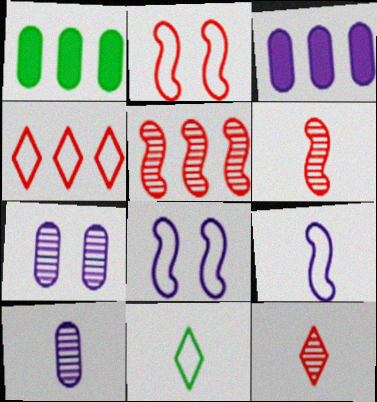[[1, 8, 12]]